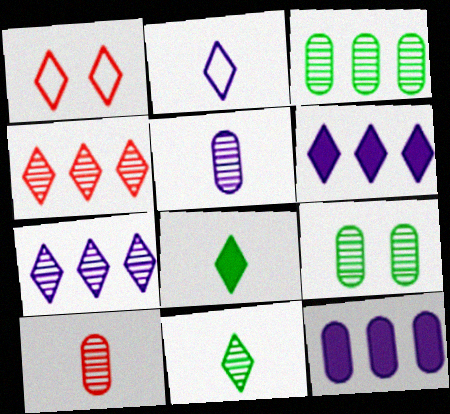[[1, 6, 11], 
[1, 7, 8]]